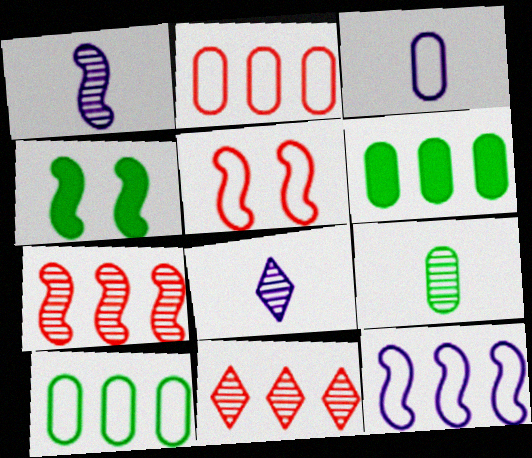[[2, 4, 8], 
[3, 4, 11], 
[5, 6, 8], 
[6, 11, 12]]